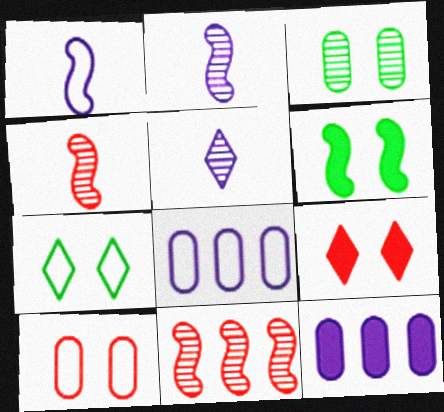[[1, 6, 11], 
[3, 5, 11], 
[3, 6, 7], 
[4, 7, 12]]